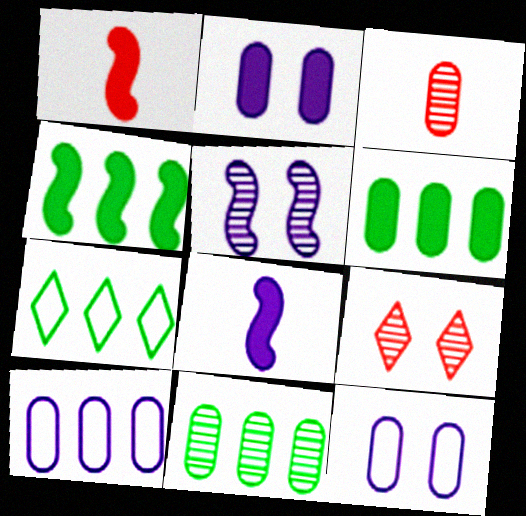[[3, 6, 12], 
[4, 7, 11]]